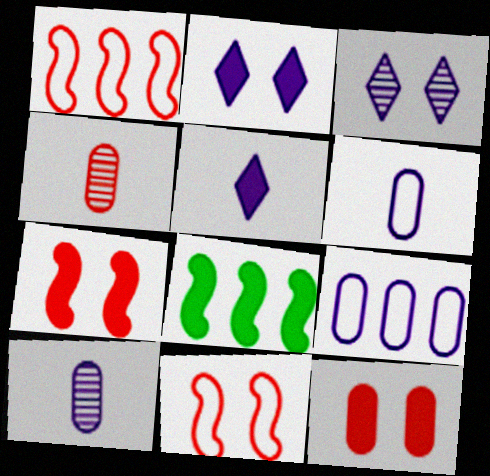[[5, 8, 12]]